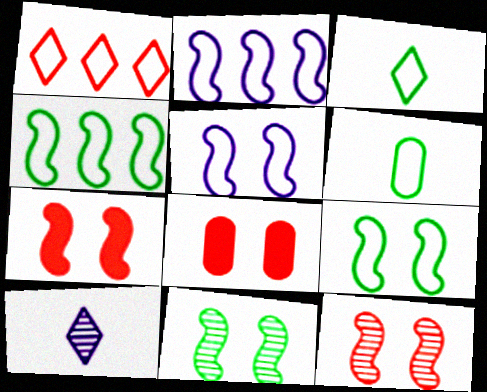[[1, 5, 6], 
[4, 8, 10], 
[5, 7, 11]]